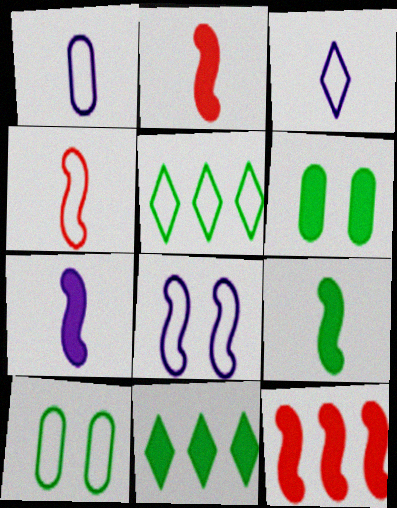[[2, 7, 9], 
[6, 9, 11]]